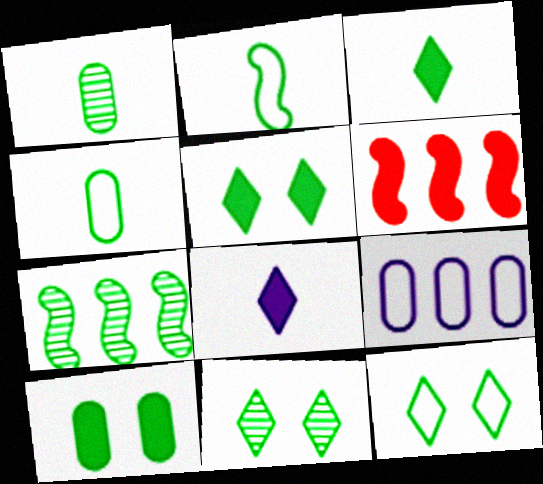[[1, 2, 3], 
[1, 7, 11], 
[4, 5, 7], 
[5, 11, 12], 
[6, 8, 10]]